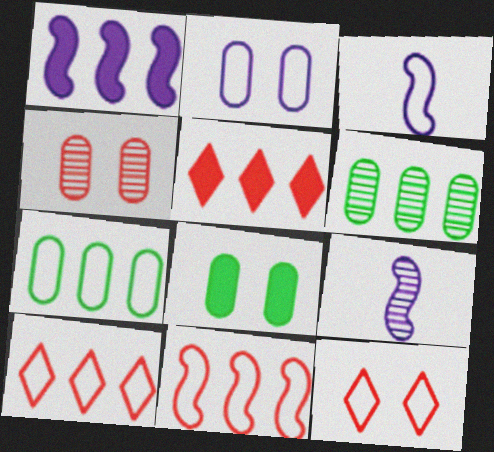[[1, 6, 10], 
[2, 4, 8], 
[3, 7, 12], 
[8, 9, 10]]